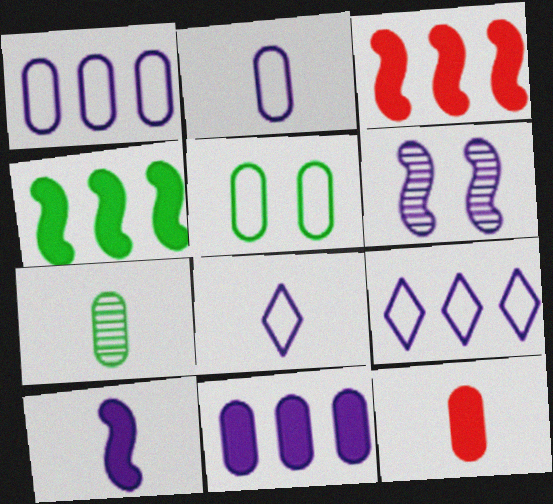[[2, 7, 12], 
[6, 8, 11]]